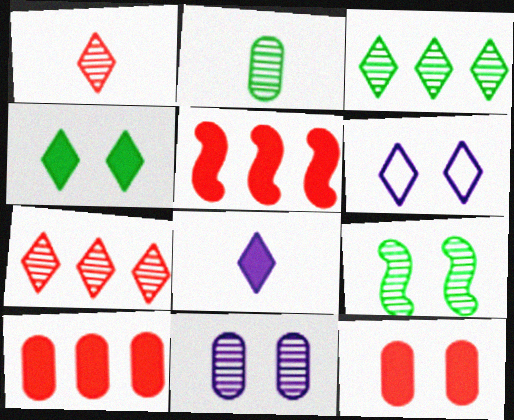[[2, 3, 9], 
[2, 5, 6], 
[6, 9, 12]]